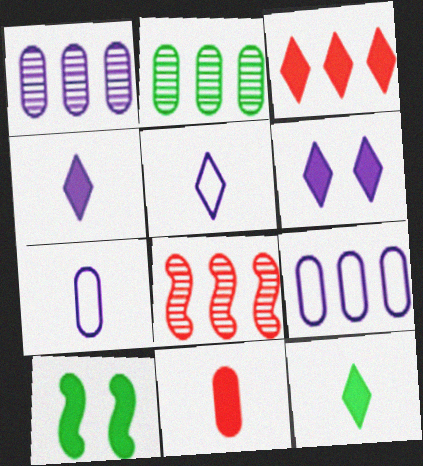[[3, 6, 12]]